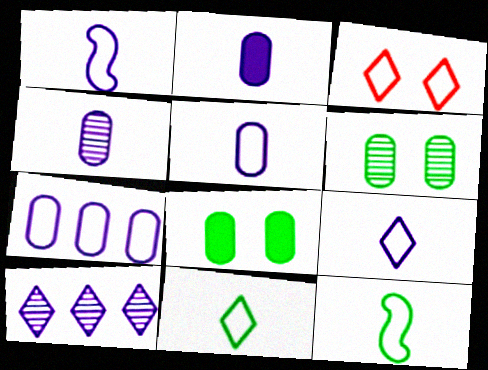[[1, 5, 9], 
[2, 4, 5], 
[3, 7, 12]]